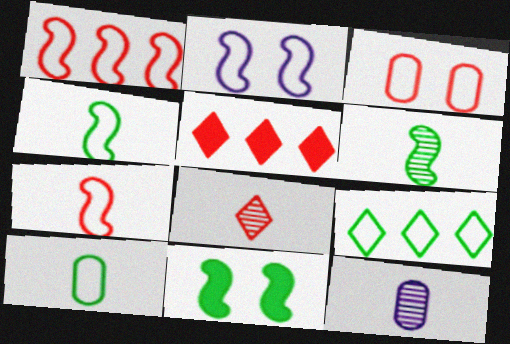[[1, 2, 4], 
[6, 8, 12]]